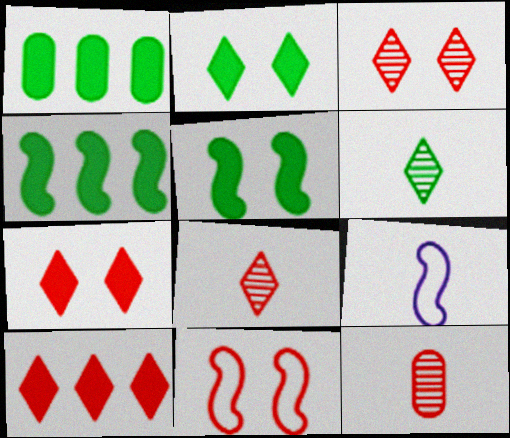[[1, 3, 9], 
[10, 11, 12]]